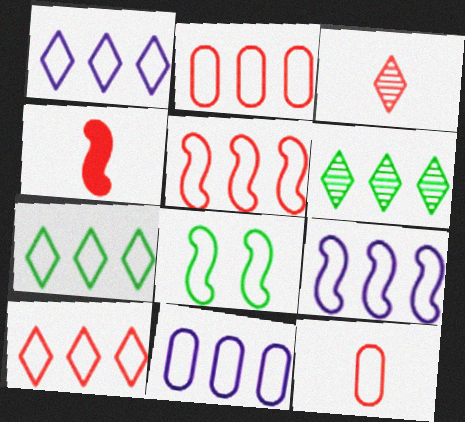[[1, 7, 10], 
[1, 8, 12], 
[1, 9, 11], 
[2, 5, 10], 
[2, 7, 9], 
[3, 4, 12], 
[5, 7, 11]]